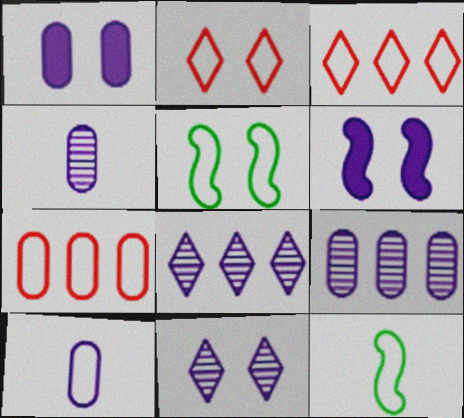[[1, 9, 10], 
[3, 5, 10], 
[6, 8, 10]]